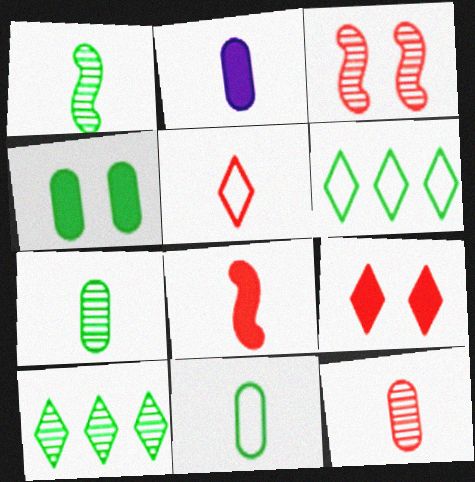[[1, 2, 5], 
[1, 4, 6], 
[2, 3, 6], 
[2, 11, 12], 
[5, 8, 12]]